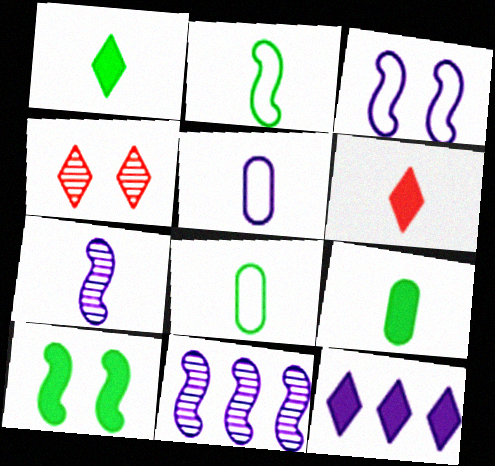[[6, 7, 8]]